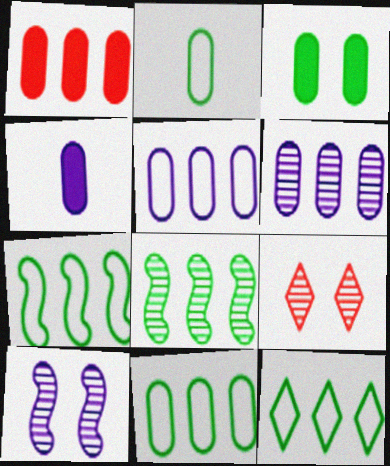[[1, 3, 4], 
[1, 6, 11], 
[4, 7, 9], 
[7, 11, 12]]